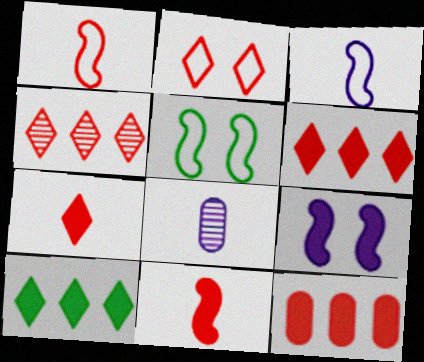[[2, 4, 7], 
[5, 6, 8]]